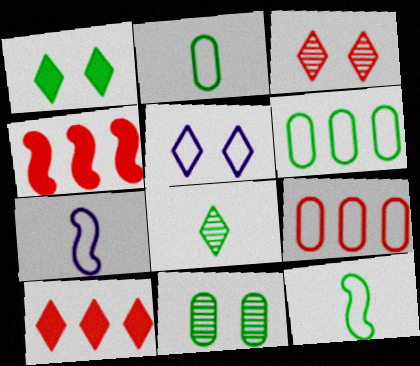[[1, 3, 5], 
[5, 8, 10], 
[5, 9, 12], 
[7, 10, 11]]